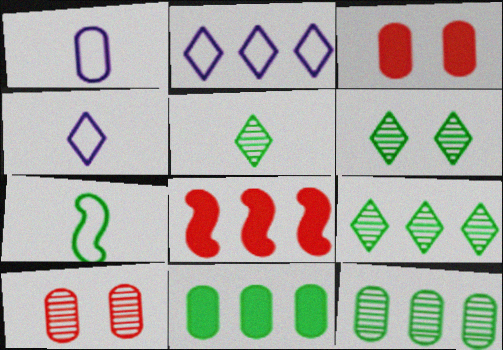[[1, 3, 12], 
[1, 6, 8], 
[1, 10, 11], 
[2, 8, 12], 
[5, 6, 9], 
[6, 7, 11]]